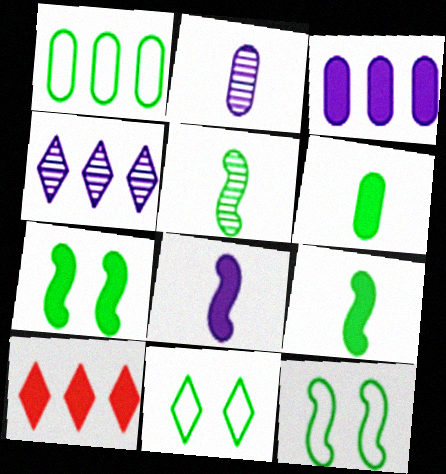[[2, 10, 12]]